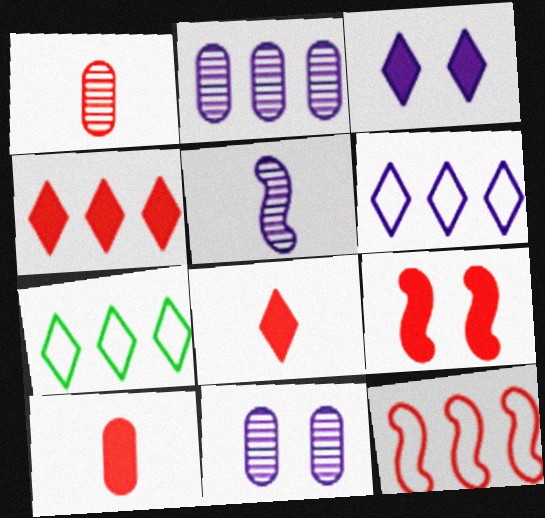[[4, 9, 10]]